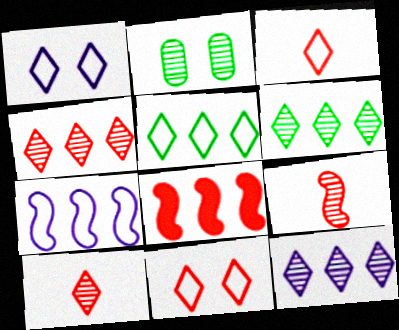[[1, 3, 5], 
[2, 9, 12], 
[4, 6, 12]]